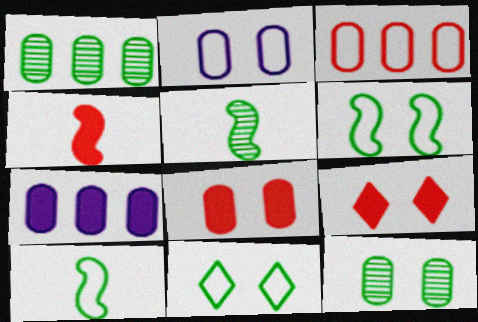[[1, 3, 7], 
[2, 8, 12]]